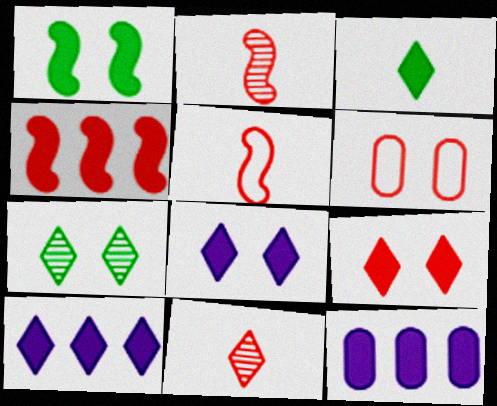[[3, 9, 10], 
[4, 6, 11], 
[5, 7, 12]]